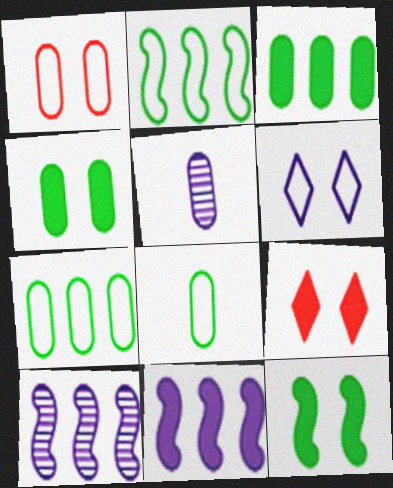[[1, 3, 5], 
[2, 5, 9], 
[5, 6, 11], 
[8, 9, 10]]